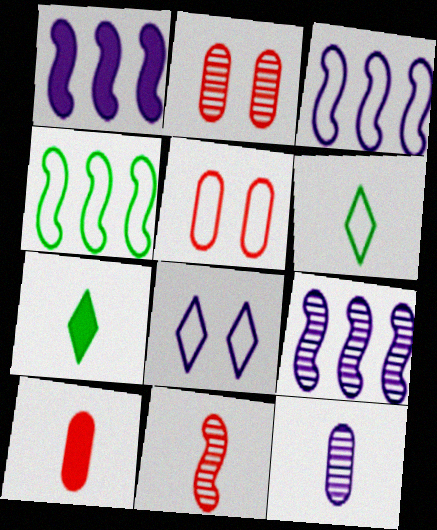[[1, 2, 6], 
[1, 3, 9], 
[1, 8, 12], 
[2, 3, 7], 
[3, 5, 6], 
[5, 7, 9]]